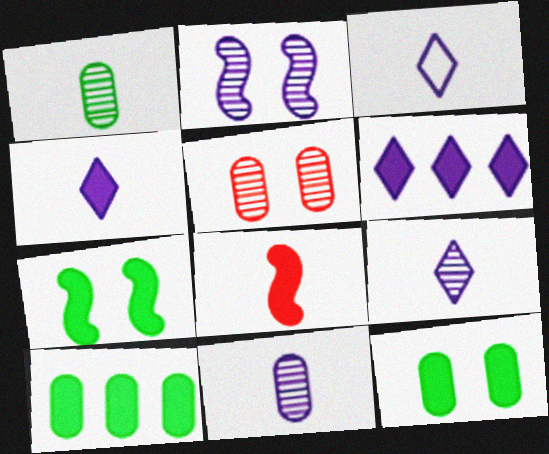[[1, 3, 8], 
[3, 4, 9], 
[6, 8, 12]]